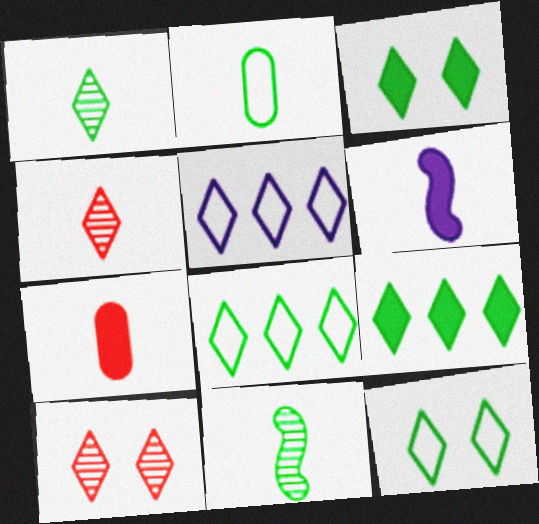[[1, 3, 8], 
[1, 9, 12], 
[2, 4, 6], 
[3, 4, 5]]